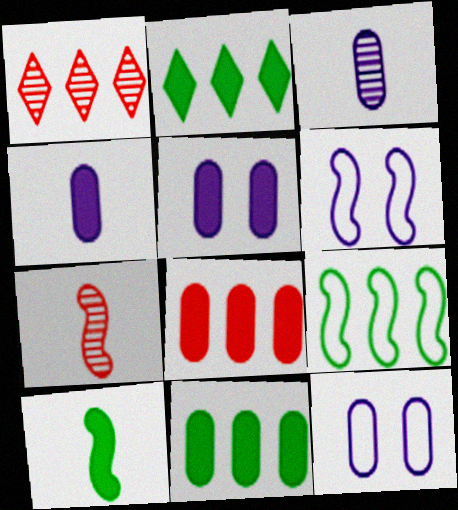[[1, 10, 12], 
[2, 7, 12]]